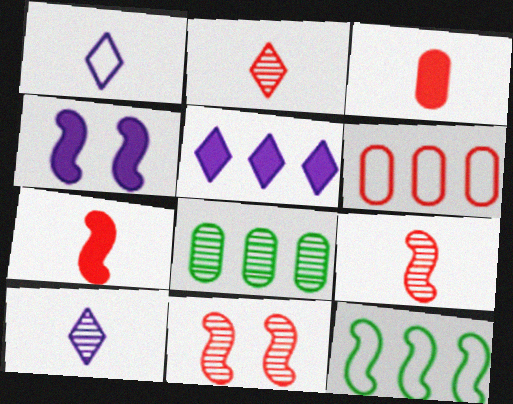[[4, 9, 12], 
[8, 10, 11]]